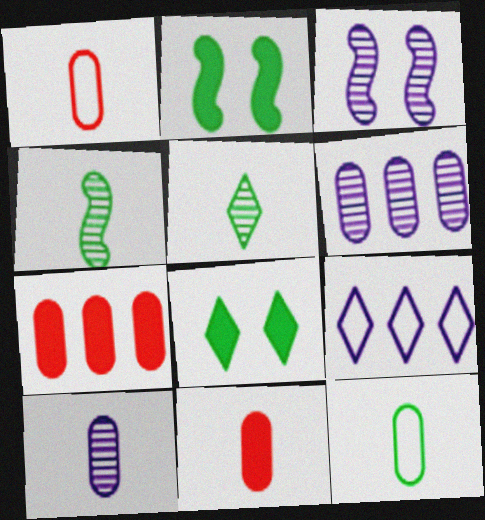[[10, 11, 12]]